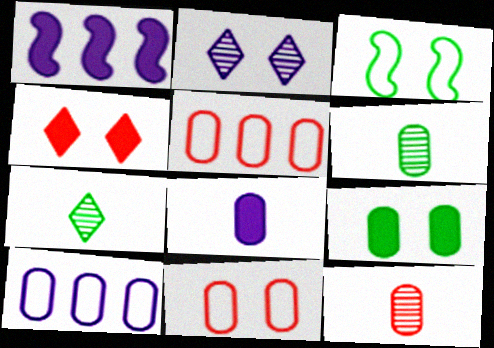[[1, 7, 11], 
[9, 10, 12]]